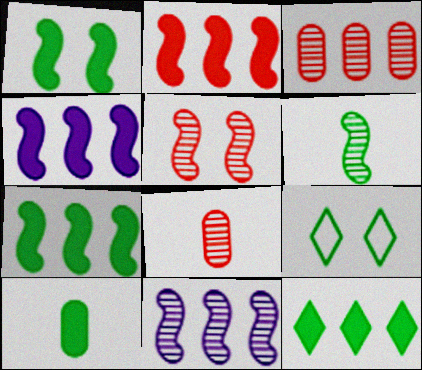[[1, 10, 12], 
[2, 4, 7], 
[4, 8, 9], 
[5, 6, 11]]